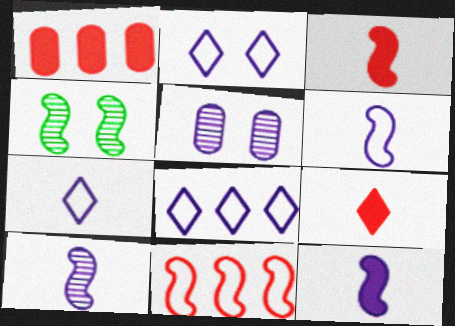[[1, 4, 7], 
[2, 7, 8], 
[4, 11, 12], 
[5, 8, 12], 
[6, 10, 12]]